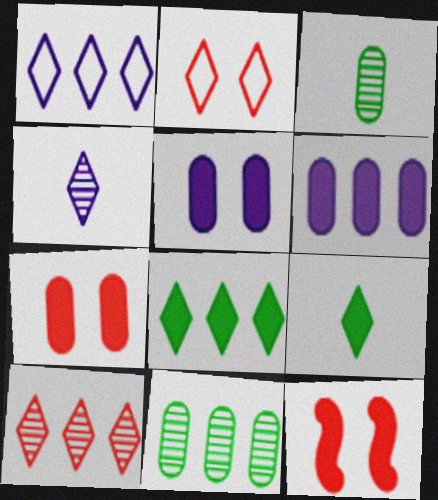[[1, 3, 12], 
[1, 8, 10], 
[2, 4, 8], 
[6, 9, 12]]